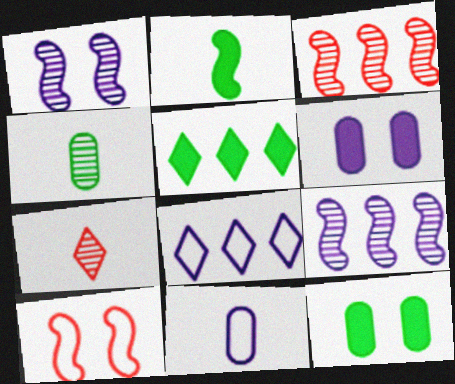[[2, 5, 12], 
[2, 7, 11], 
[2, 9, 10]]